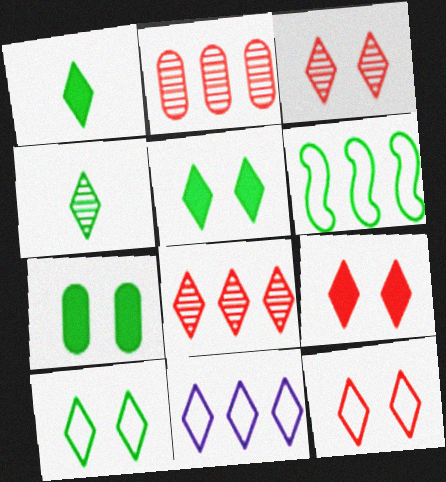[[1, 3, 11], 
[3, 9, 12], 
[4, 6, 7], 
[4, 9, 11]]